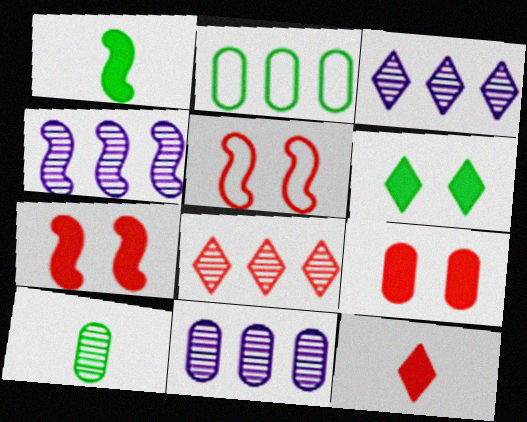[[1, 4, 5], 
[3, 4, 11]]